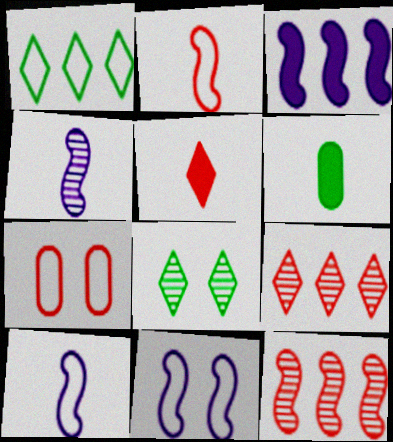[[1, 7, 10], 
[3, 4, 11], 
[5, 7, 12], 
[6, 9, 11]]